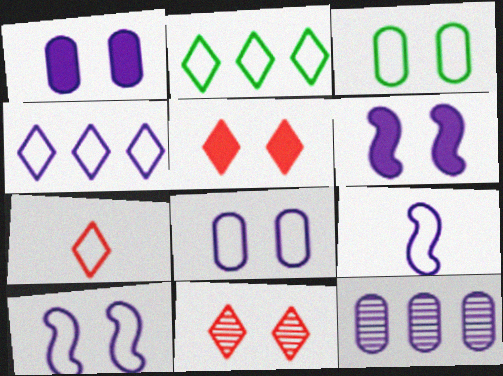[[3, 6, 11], 
[4, 8, 9]]